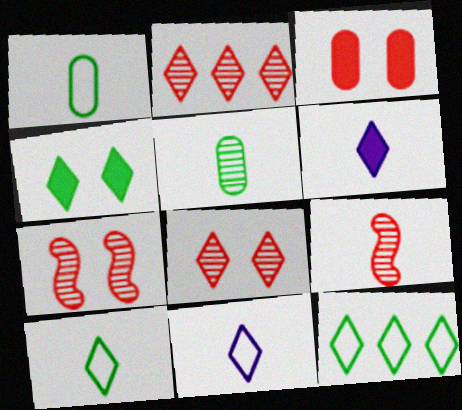[[1, 6, 9], 
[2, 4, 11], 
[6, 8, 12]]